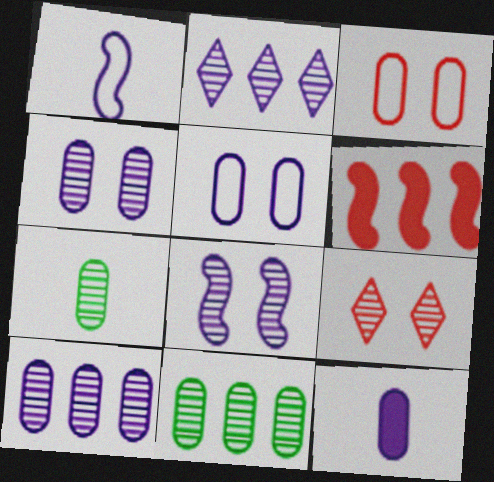[[3, 11, 12], 
[5, 10, 12]]